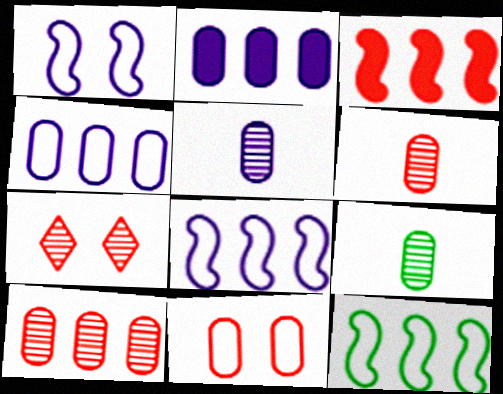[[2, 9, 11], 
[5, 6, 9]]